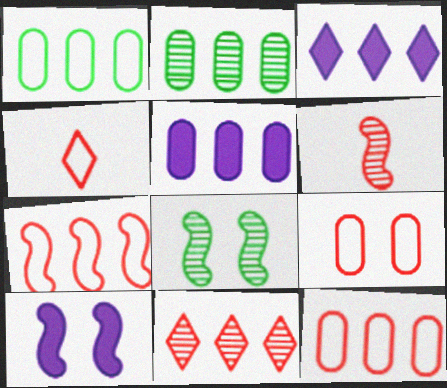[[2, 3, 7], 
[2, 4, 10], 
[2, 5, 12], 
[4, 5, 8], 
[4, 7, 9]]